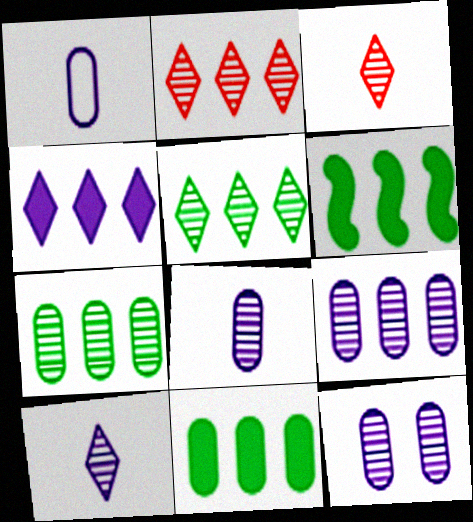[[8, 9, 12]]